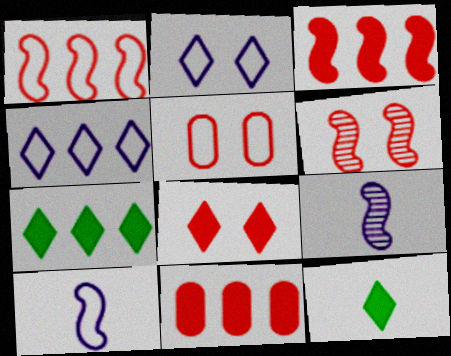[[5, 6, 8], 
[5, 7, 9]]